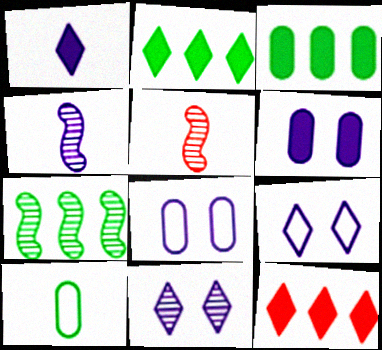[[1, 5, 10], 
[2, 5, 8], 
[3, 5, 9]]